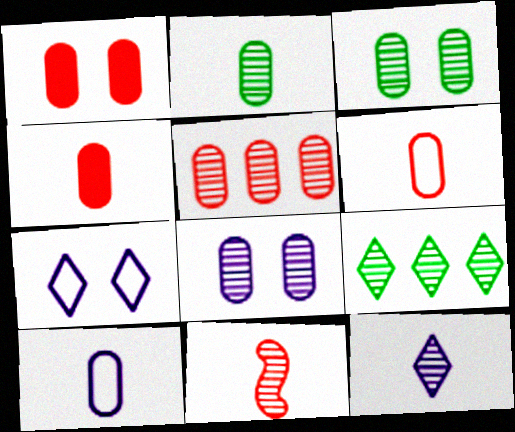[[1, 5, 6], 
[2, 4, 10], 
[2, 5, 8], 
[2, 11, 12], 
[8, 9, 11]]